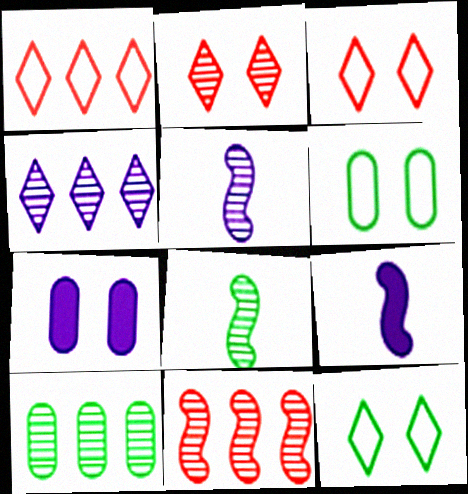[[1, 7, 8], 
[2, 5, 10], 
[3, 9, 10], 
[4, 10, 11]]